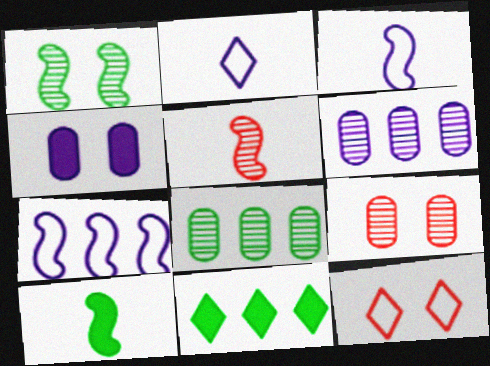[[1, 4, 12], 
[3, 5, 10], 
[3, 9, 11], 
[6, 10, 12]]